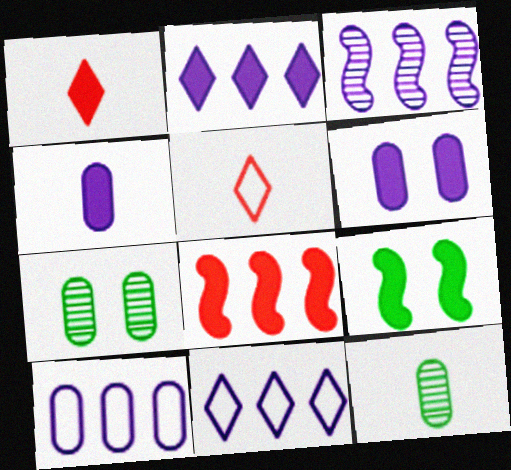[[2, 3, 10]]